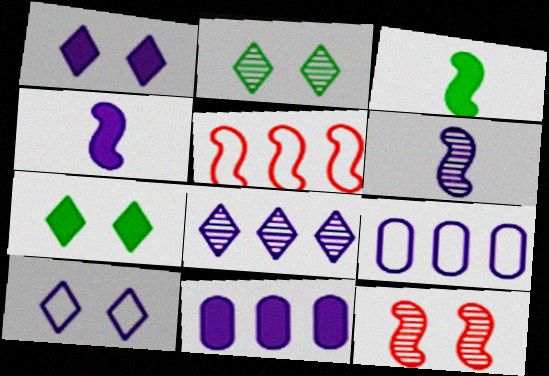[[1, 4, 11], 
[1, 6, 9], 
[6, 10, 11]]